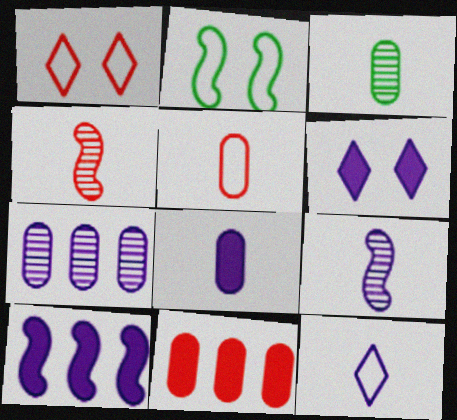[[1, 3, 10], 
[1, 4, 11], 
[2, 4, 10], 
[3, 5, 8], 
[6, 8, 10], 
[8, 9, 12]]